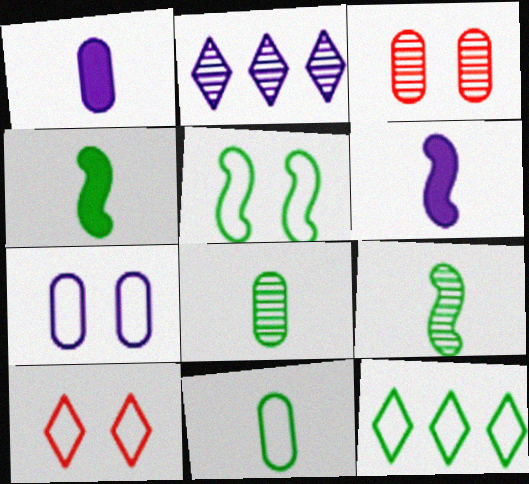[[2, 3, 9], 
[2, 6, 7], 
[3, 6, 12], 
[5, 7, 10], 
[5, 11, 12]]